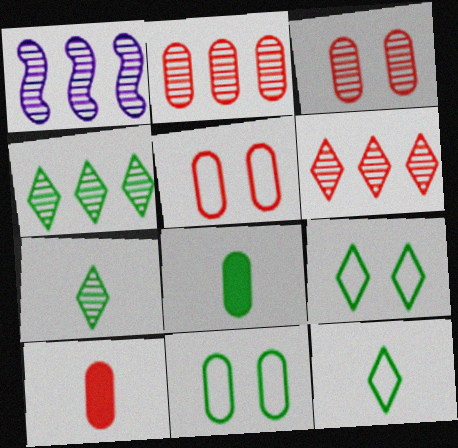[[1, 2, 4], 
[1, 3, 7], 
[1, 9, 10], 
[2, 5, 10]]